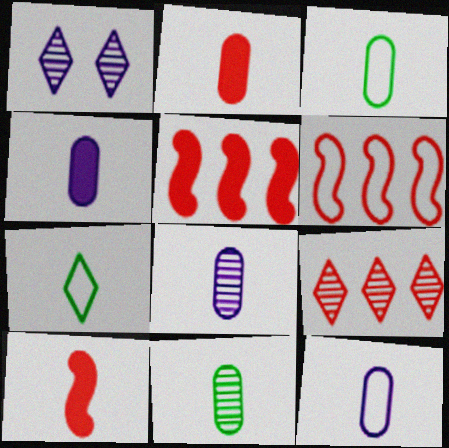[[1, 3, 5], 
[2, 3, 8], 
[2, 11, 12], 
[4, 8, 12], 
[7, 8, 10]]